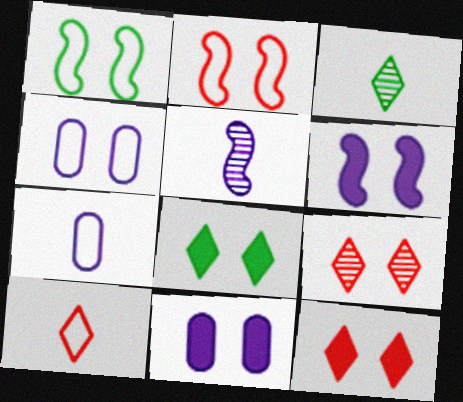[[1, 9, 11]]